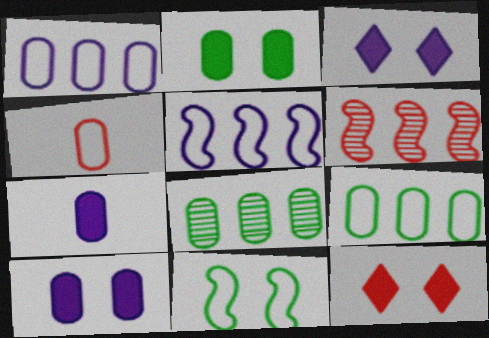[[4, 6, 12], 
[4, 8, 10]]